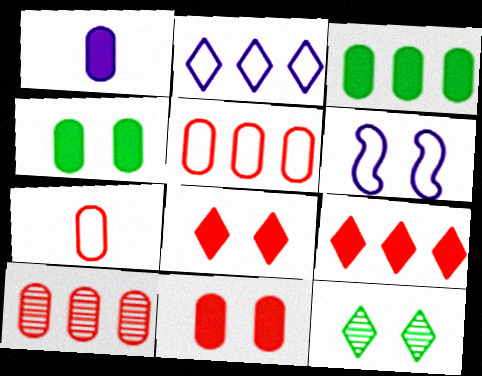[[1, 3, 11], 
[6, 11, 12], 
[7, 10, 11]]